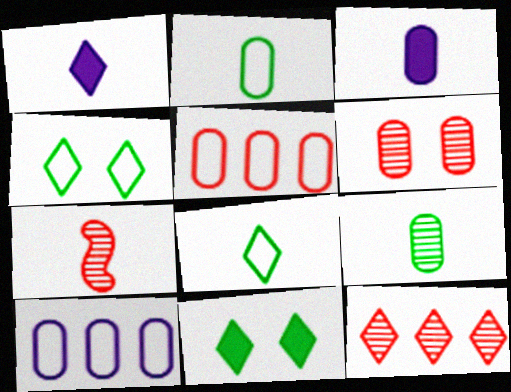[[1, 2, 7], 
[1, 4, 12], 
[3, 7, 8], 
[6, 7, 12], 
[7, 10, 11]]